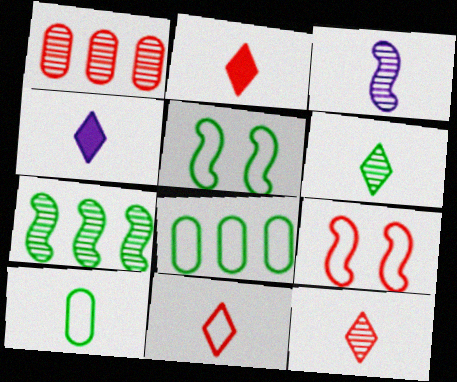[[1, 2, 9], 
[1, 4, 5], 
[2, 3, 10], 
[2, 11, 12], 
[4, 6, 11]]